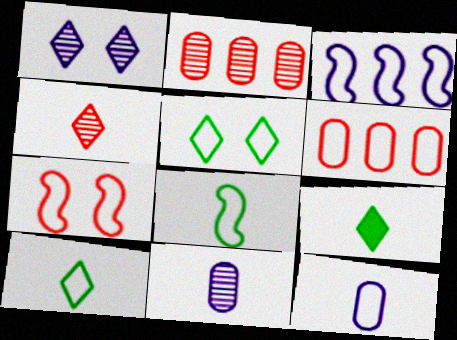[[3, 7, 8]]